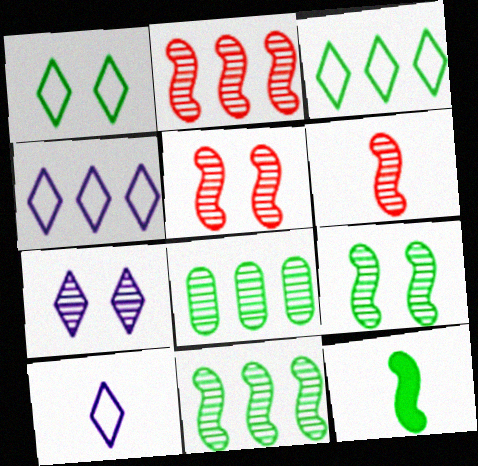[[1, 8, 12], 
[2, 5, 6], 
[6, 7, 8]]